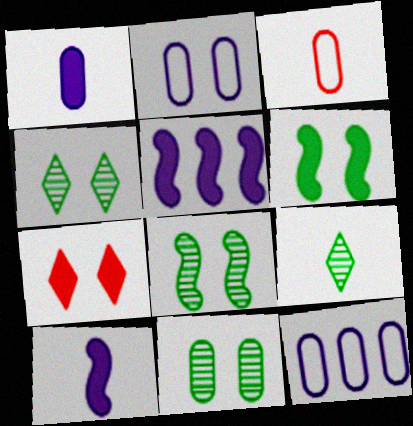[[2, 7, 8], 
[3, 4, 5], 
[3, 9, 10], 
[4, 8, 11]]